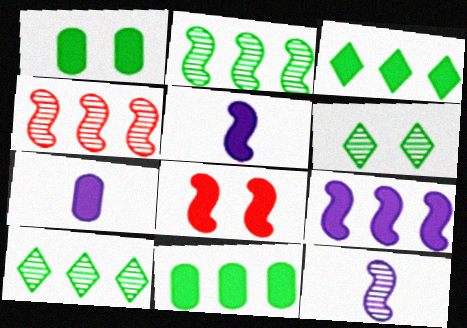[[3, 7, 8]]